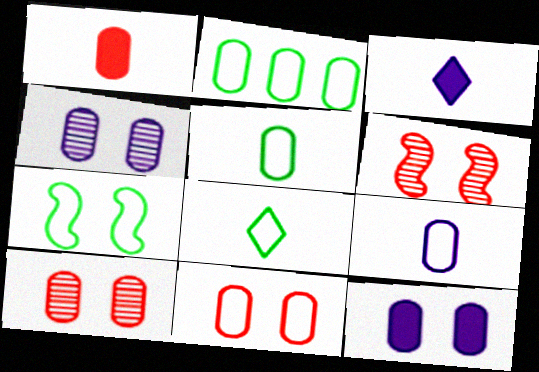[[1, 2, 4], 
[2, 3, 6], 
[2, 7, 8], 
[2, 9, 11]]